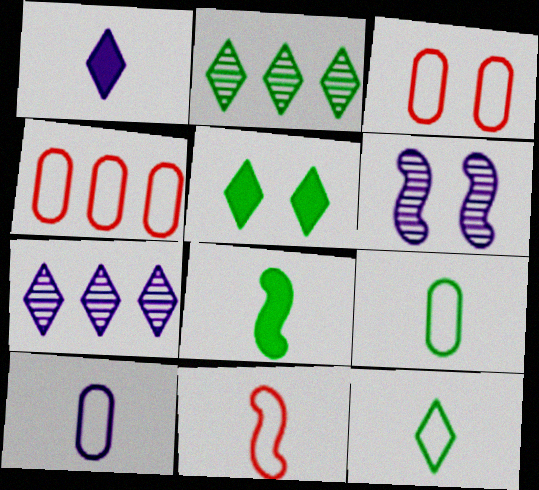[[2, 5, 12], 
[3, 5, 6], 
[3, 7, 8], 
[10, 11, 12]]